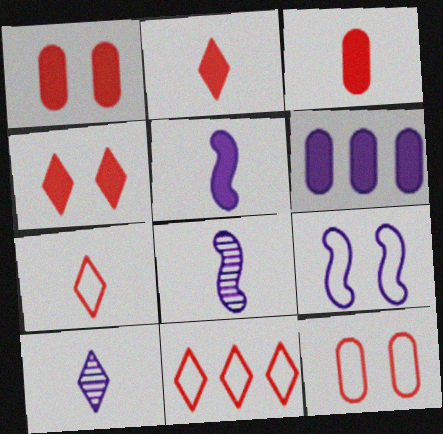[[6, 9, 10]]